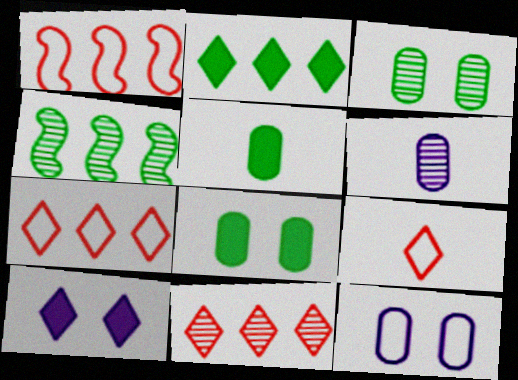[]